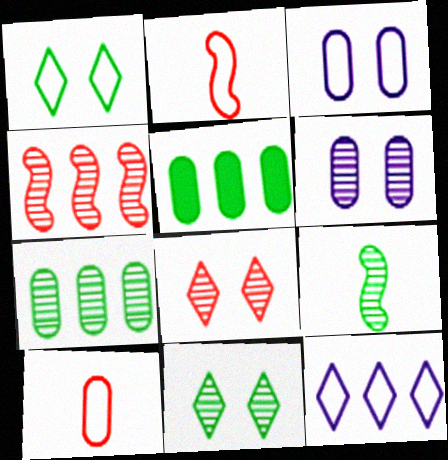[[1, 5, 9], 
[4, 5, 12], 
[5, 6, 10], 
[7, 9, 11]]